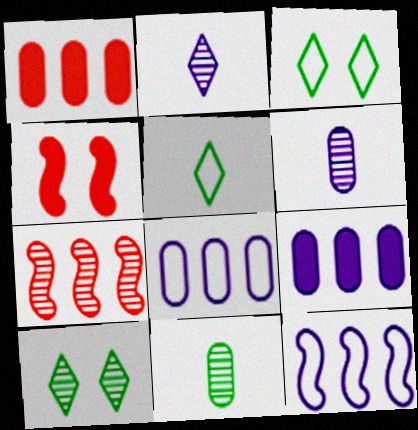[[6, 7, 10]]